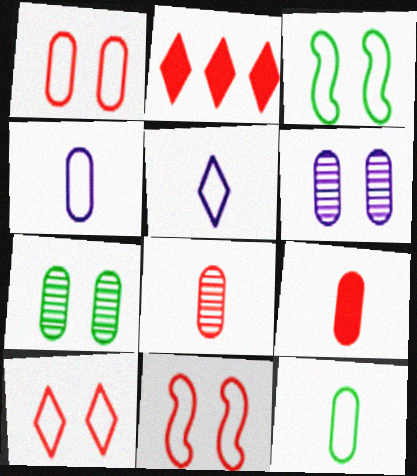[[1, 10, 11], 
[2, 8, 11]]